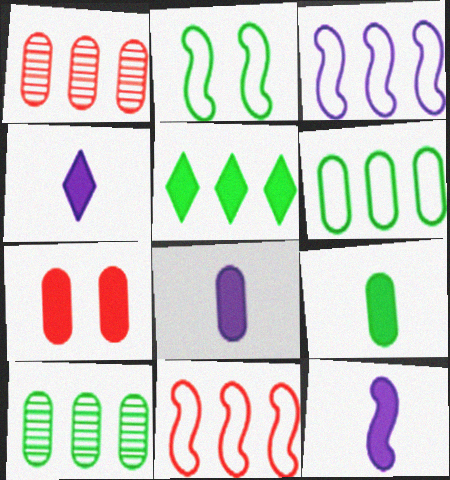[[1, 2, 4], 
[1, 3, 5], 
[4, 8, 12], 
[5, 7, 12]]